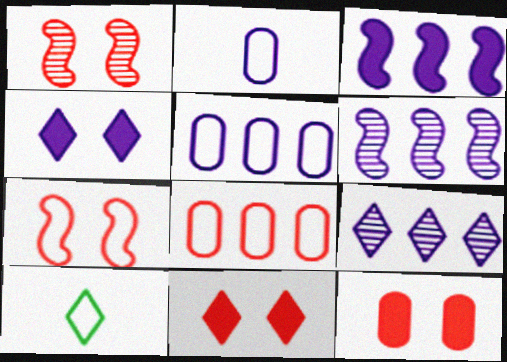[[2, 4, 6], 
[3, 5, 9], 
[5, 7, 10], 
[6, 10, 12], 
[9, 10, 11]]